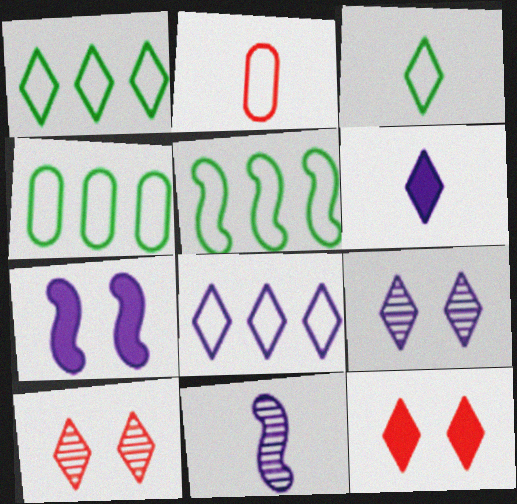[[1, 4, 5], 
[1, 6, 10], 
[4, 11, 12], 
[6, 8, 9]]